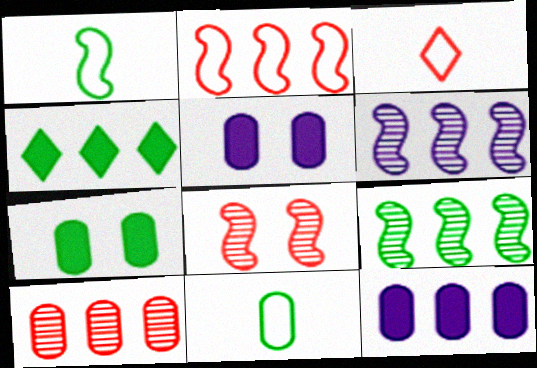[[3, 5, 9], 
[3, 6, 7], 
[5, 10, 11]]